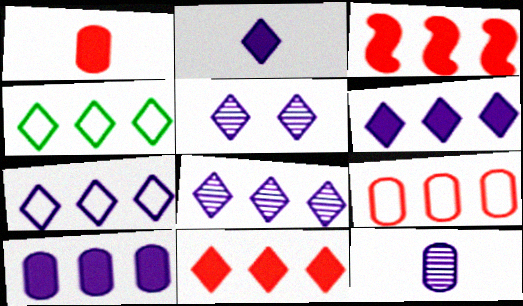[[2, 5, 7], 
[4, 8, 11], 
[6, 7, 8]]